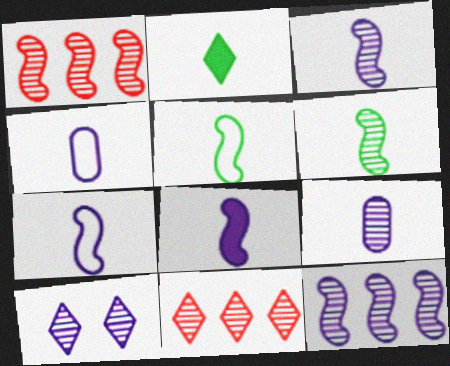[[3, 7, 8], 
[9, 10, 12]]